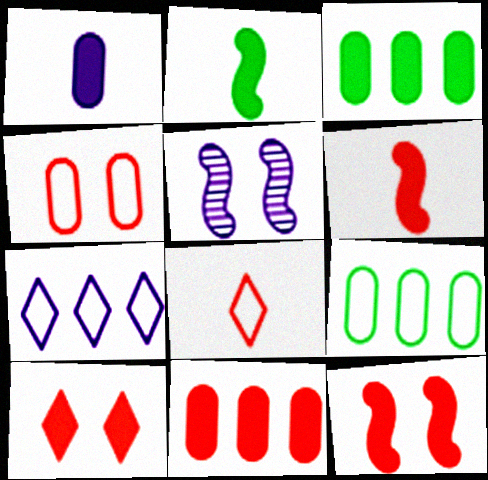[[1, 5, 7], 
[3, 5, 8], 
[6, 10, 11]]